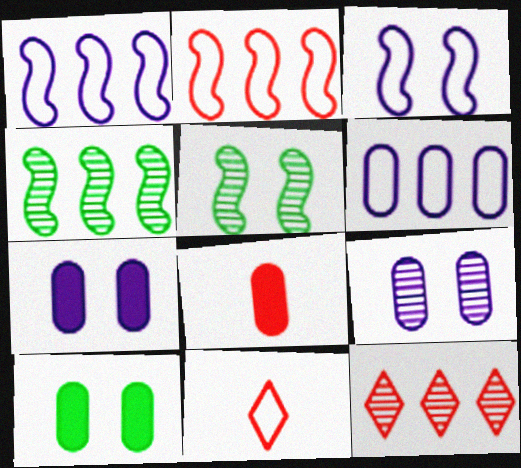[[4, 7, 11]]